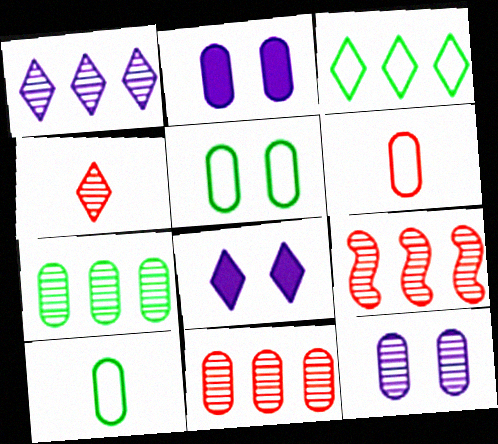[[1, 7, 9], 
[2, 6, 7], 
[2, 10, 11], 
[3, 4, 8], 
[8, 9, 10]]